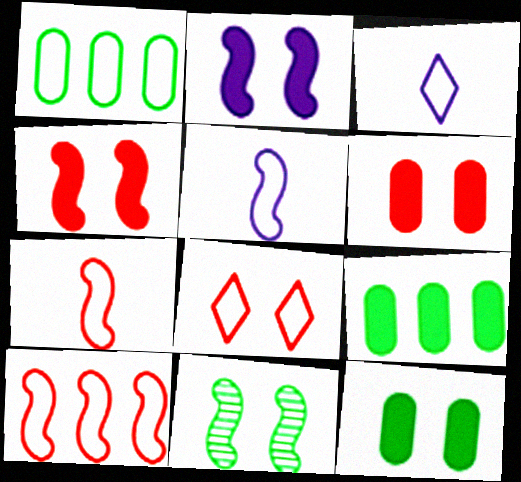[[1, 5, 8]]